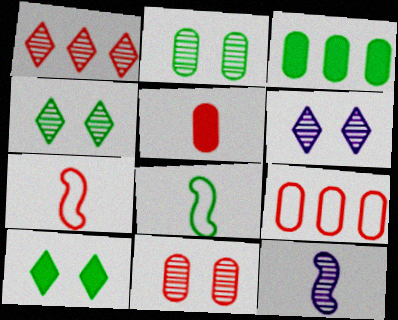[[1, 2, 12], 
[3, 4, 8], 
[3, 6, 7], 
[5, 9, 11], 
[9, 10, 12]]